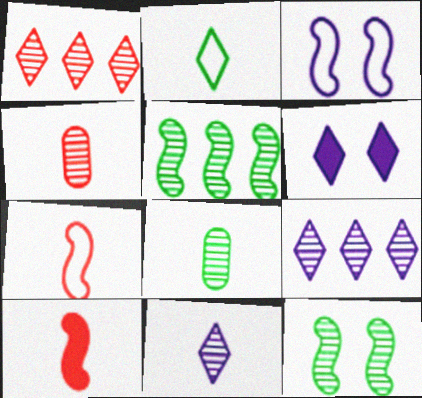[[1, 2, 6], 
[3, 5, 10], 
[4, 9, 12]]